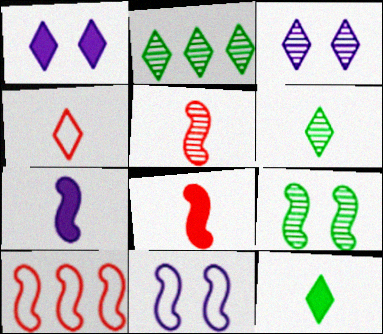[[1, 2, 4], 
[7, 9, 10]]